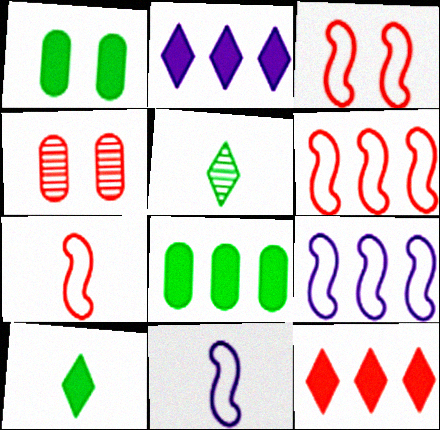[[3, 6, 7], 
[4, 7, 12], 
[4, 9, 10]]